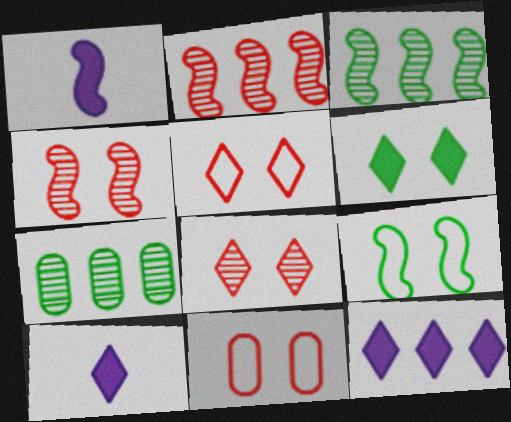[[1, 2, 9], 
[1, 5, 7], 
[3, 10, 11]]